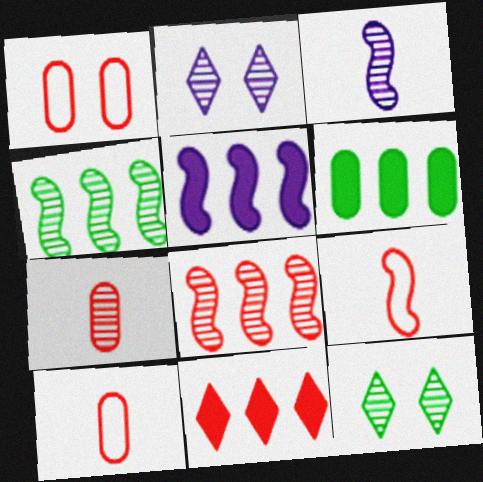[[2, 4, 7], 
[2, 6, 9], 
[5, 6, 11], 
[5, 10, 12]]